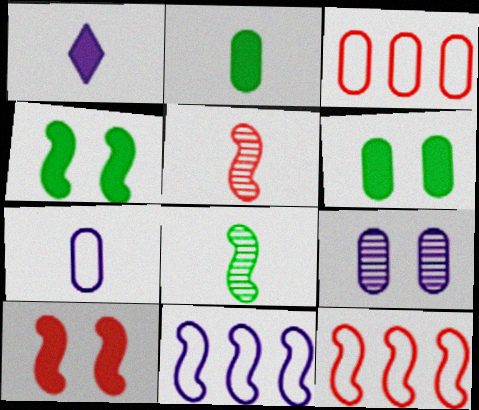[[1, 9, 11], 
[2, 3, 9], 
[4, 5, 11], 
[5, 10, 12], 
[8, 10, 11]]